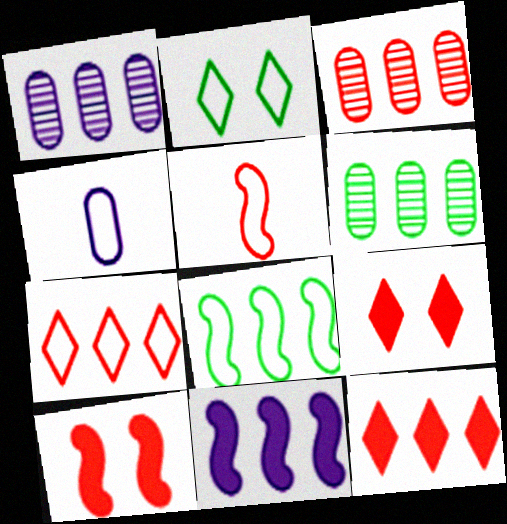[[1, 3, 6], 
[1, 8, 12], 
[3, 5, 9], 
[6, 7, 11]]